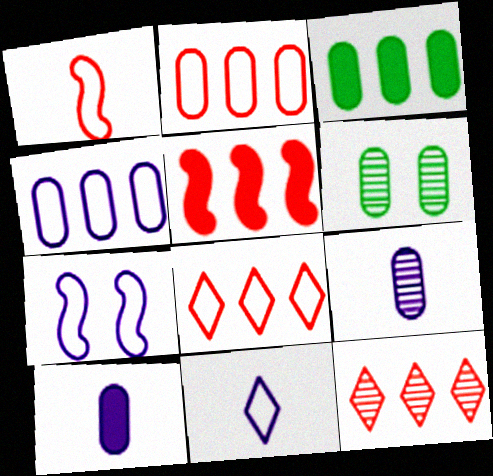[[2, 5, 12], 
[2, 6, 10], 
[4, 7, 11], 
[5, 6, 11]]